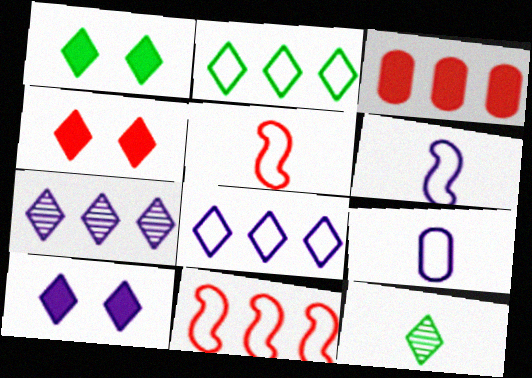[[1, 2, 12], 
[1, 4, 10], 
[4, 8, 12]]